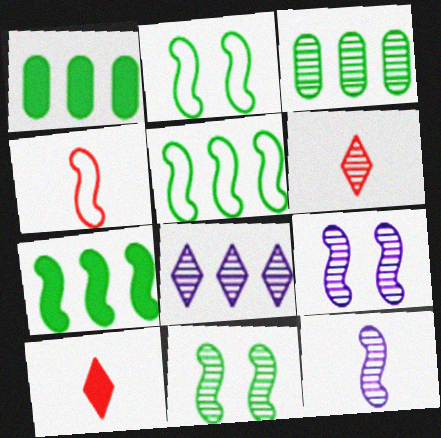[[3, 6, 9], 
[4, 7, 9]]